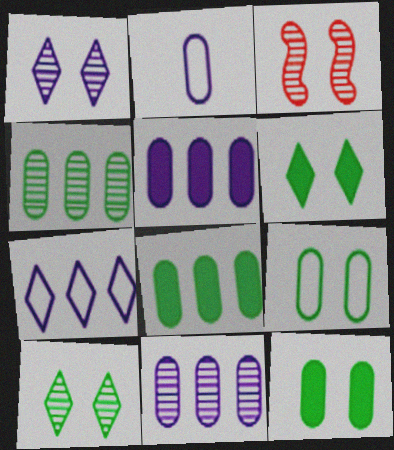[]